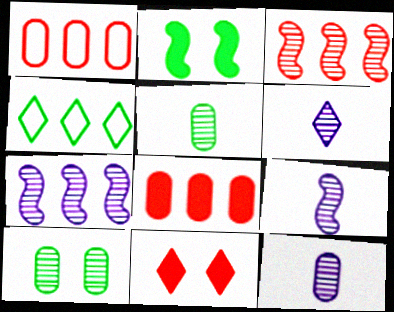[[1, 2, 6], 
[2, 4, 5], 
[3, 6, 10], 
[4, 6, 11], 
[4, 7, 8], 
[6, 9, 12]]